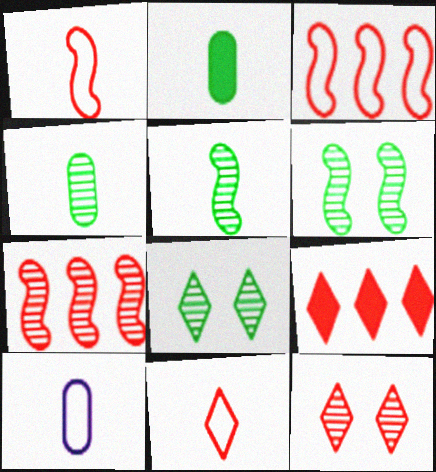[[6, 9, 10], 
[9, 11, 12]]